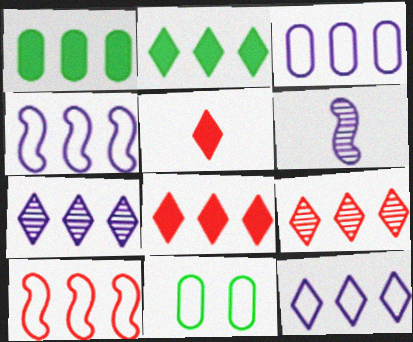[[1, 4, 9], 
[1, 7, 10], 
[2, 9, 12], 
[3, 4, 12], 
[6, 8, 11]]